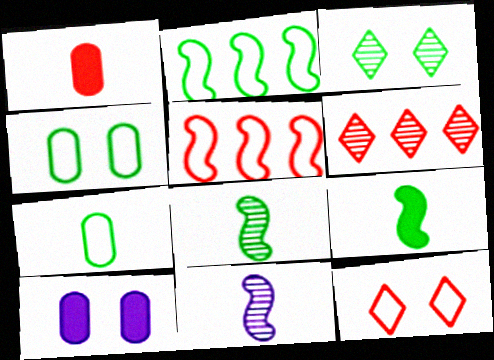[]